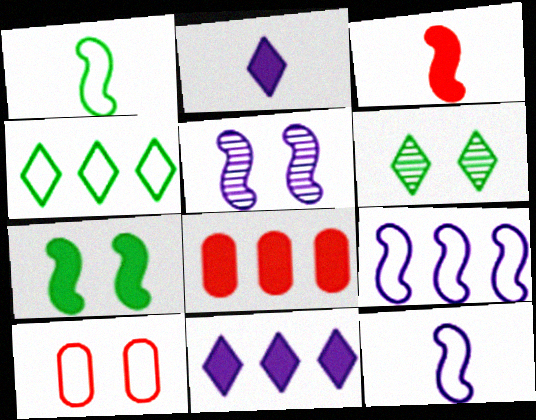[[2, 7, 8], 
[4, 10, 12], 
[6, 8, 12]]